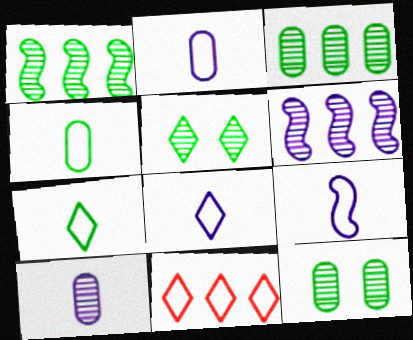[[2, 8, 9]]